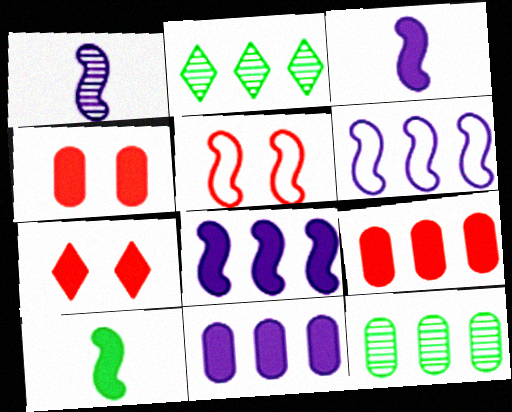[[2, 6, 9], 
[7, 10, 11]]